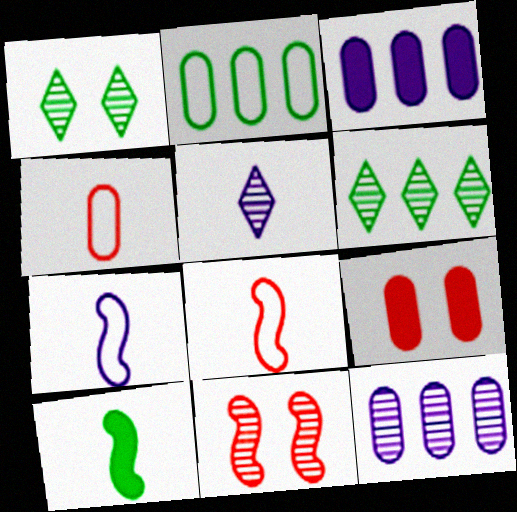[[1, 2, 10], 
[1, 3, 8], 
[4, 5, 10], 
[6, 7, 9]]